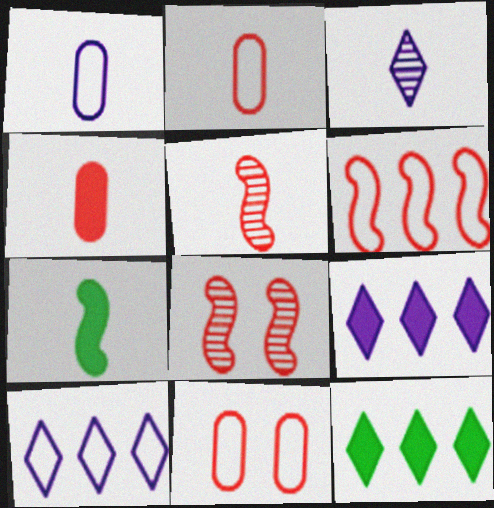[[1, 8, 12], 
[2, 3, 7]]